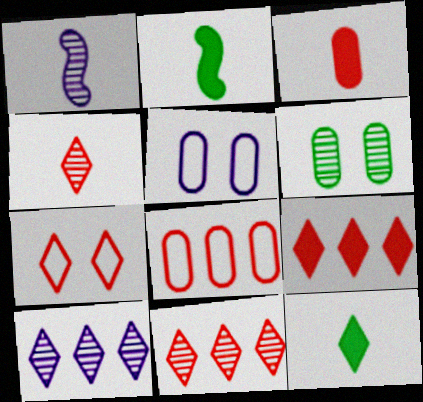[[1, 6, 11], 
[2, 5, 11], 
[4, 7, 9], 
[7, 10, 12]]